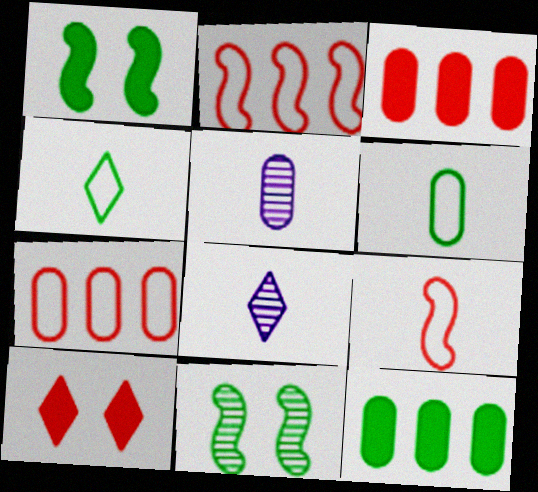[[1, 7, 8], 
[4, 11, 12]]